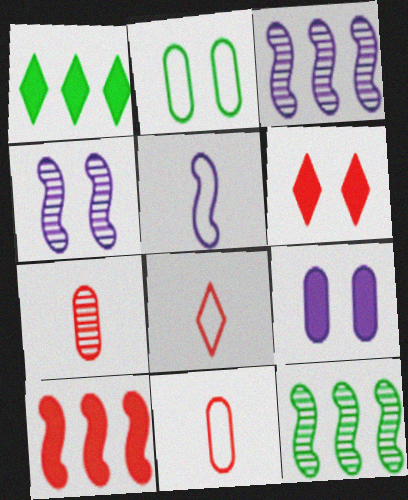[[1, 4, 11], 
[2, 4, 6], 
[8, 9, 12]]